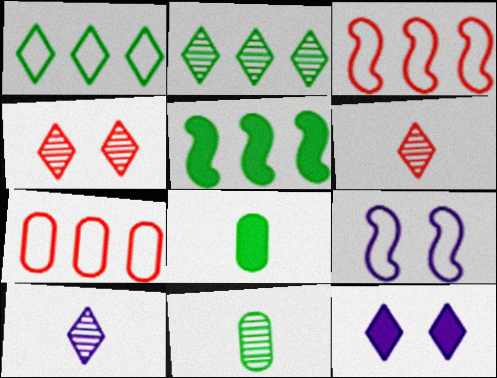[[1, 6, 12], 
[2, 4, 10], 
[3, 11, 12]]